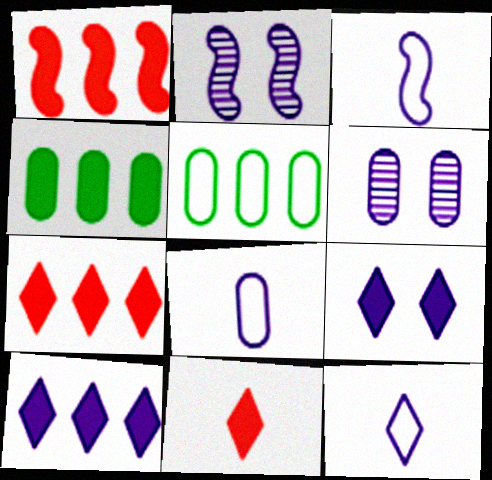[[1, 4, 10], 
[2, 5, 11], 
[2, 8, 10], 
[3, 6, 10], 
[3, 8, 12]]